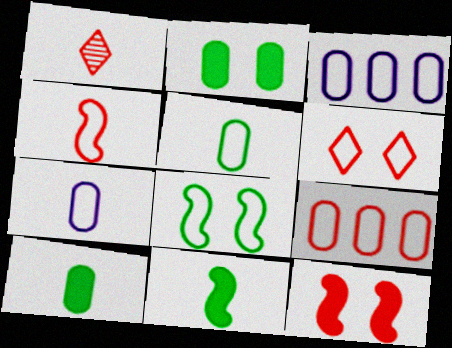[[1, 7, 11], 
[1, 9, 12], 
[4, 6, 9]]